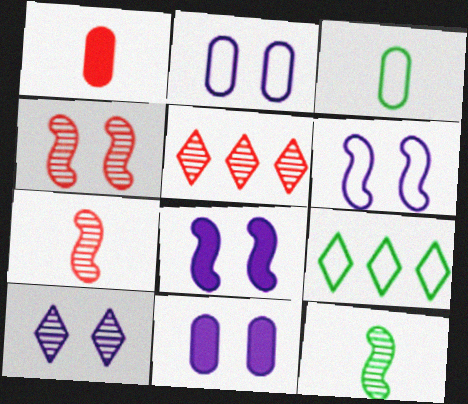[[2, 8, 10], 
[3, 5, 8], 
[6, 10, 11], 
[7, 9, 11]]